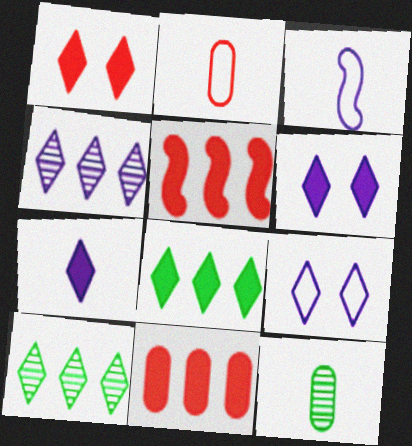[[1, 7, 8], 
[4, 7, 9], 
[5, 9, 12]]